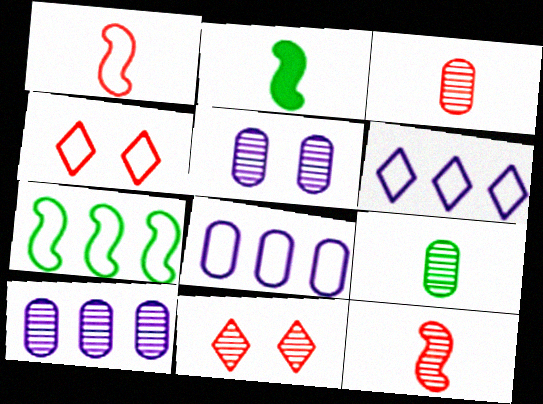[[2, 4, 10], 
[2, 8, 11]]